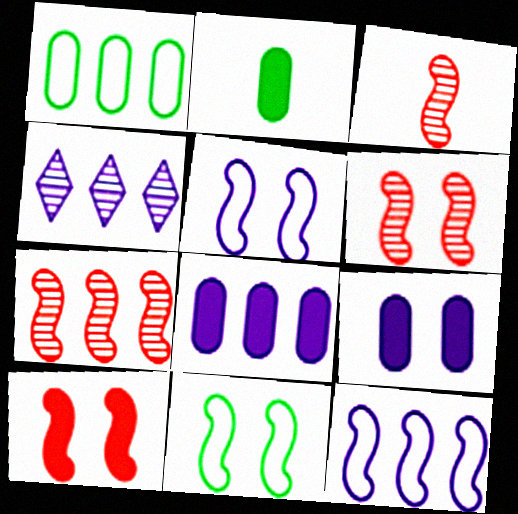[[3, 6, 7], 
[4, 8, 12]]